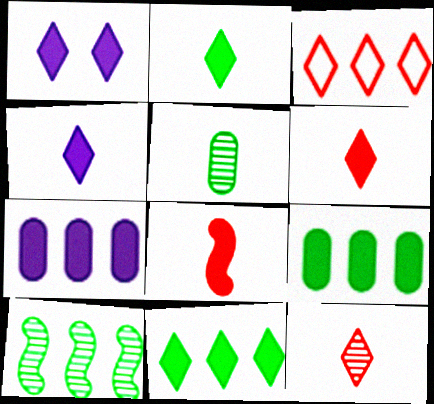[[1, 6, 11], 
[1, 8, 9], 
[2, 4, 6], 
[3, 7, 10]]